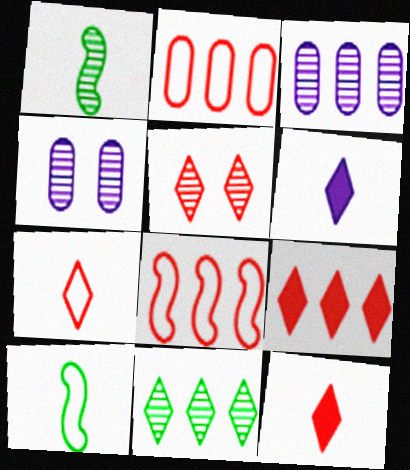[[1, 3, 5], 
[4, 9, 10], 
[5, 7, 9]]